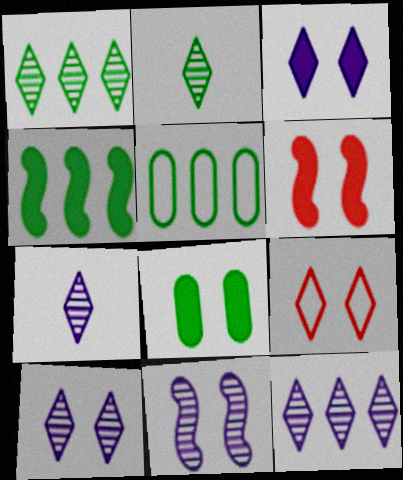[[1, 4, 5], 
[3, 6, 8], 
[5, 6, 7], 
[7, 10, 12], 
[8, 9, 11]]